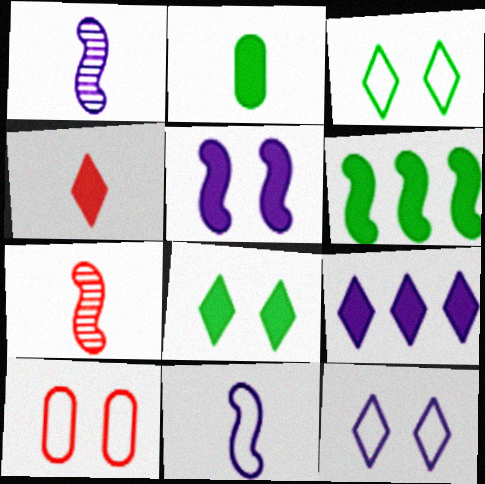[[2, 6, 8], 
[4, 8, 9]]